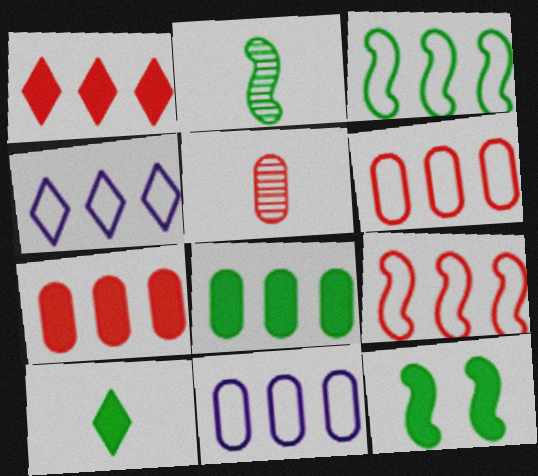[[2, 3, 12], 
[3, 4, 6], 
[4, 5, 12], 
[8, 10, 12]]